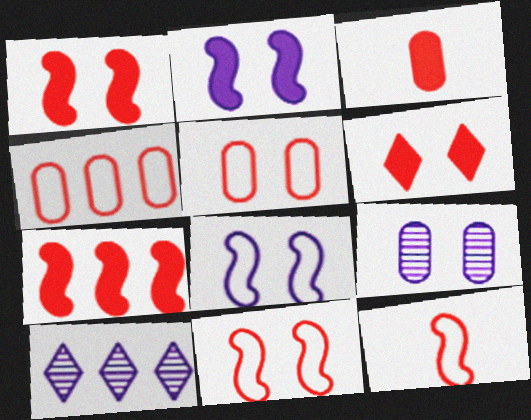[[3, 6, 7]]